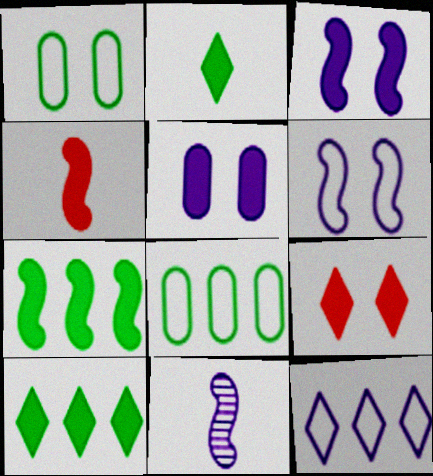[[3, 4, 7], 
[4, 5, 10], 
[5, 11, 12], 
[8, 9, 11]]